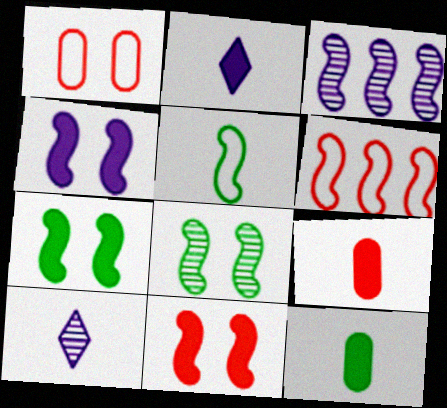[[3, 5, 11], 
[4, 7, 11], 
[5, 9, 10]]